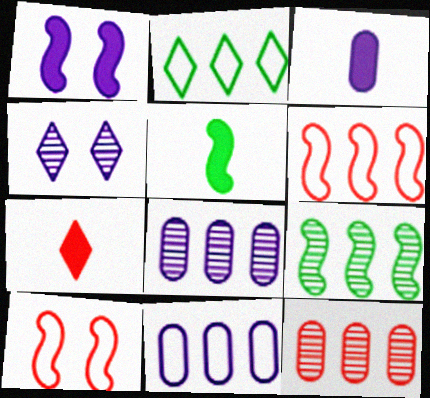[[2, 4, 7], 
[2, 6, 11], 
[3, 5, 7], 
[7, 10, 12]]